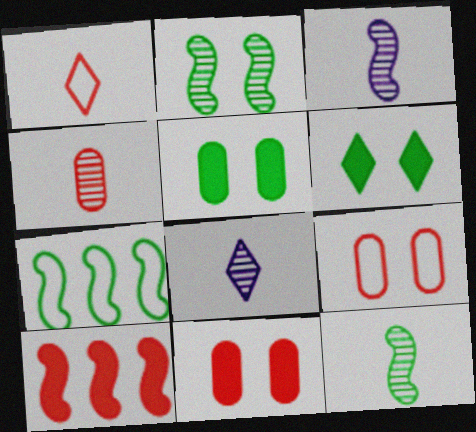[[4, 8, 12], 
[7, 8, 11]]